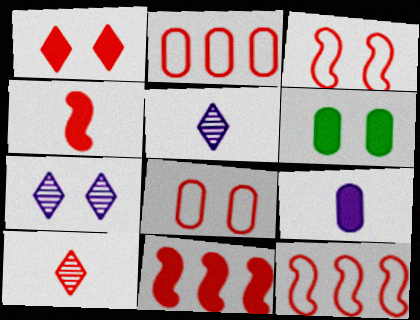[[3, 6, 7], 
[5, 6, 12], 
[8, 10, 11]]